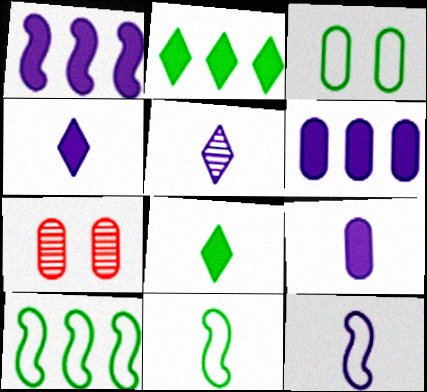[[2, 7, 12], 
[4, 7, 10], 
[5, 9, 12]]